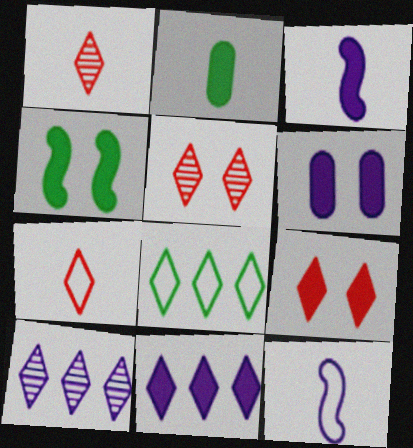[[1, 2, 12], 
[3, 6, 11], 
[4, 6, 9], 
[6, 10, 12]]